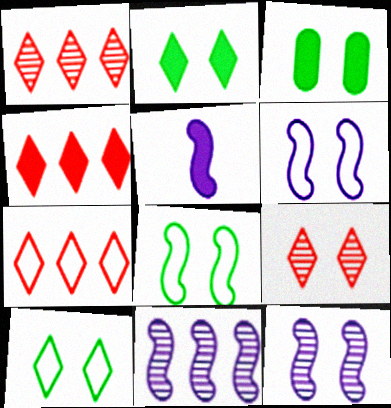[[1, 4, 7], 
[3, 4, 5], 
[3, 6, 9], 
[5, 6, 11]]